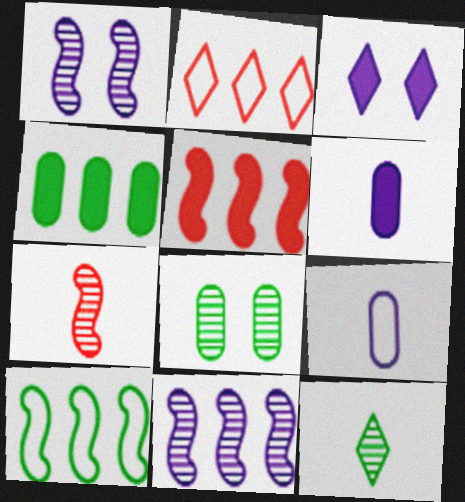[[2, 3, 12], 
[2, 4, 11], 
[3, 9, 11], 
[5, 10, 11]]